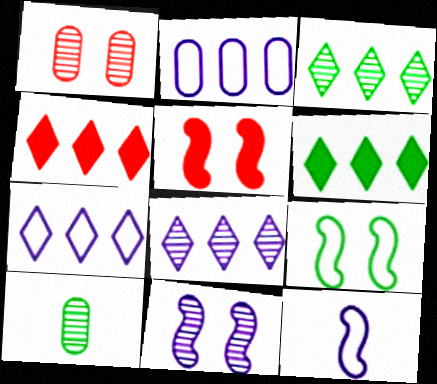[[1, 6, 12], 
[3, 4, 7], 
[5, 7, 10], 
[5, 9, 11], 
[6, 9, 10]]